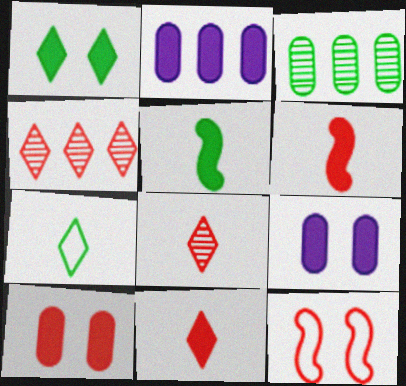[[1, 2, 6]]